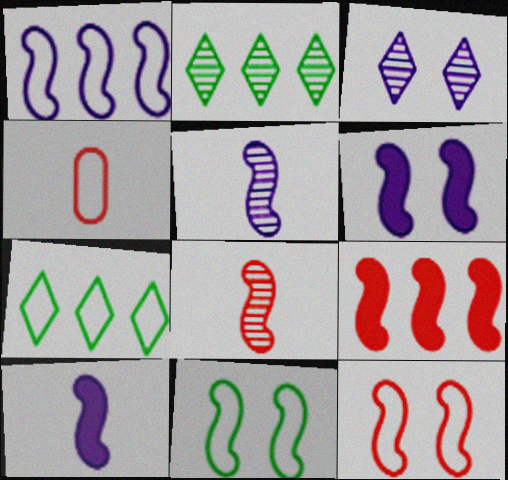[[1, 5, 6], 
[2, 4, 6], 
[5, 9, 11], 
[8, 9, 12]]